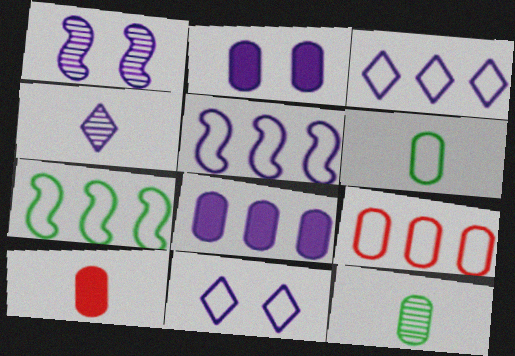[[1, 2, 11], 
[2, 4, 5], 
[2, 9, 12], 
[3, 7, 9]]